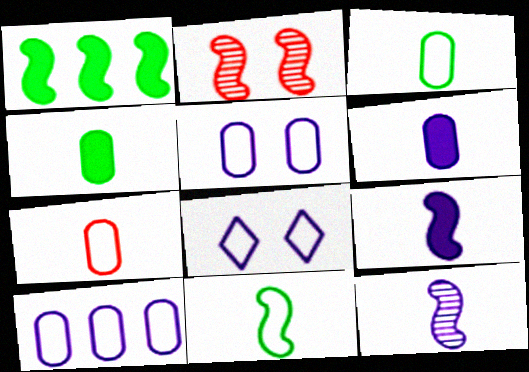[]